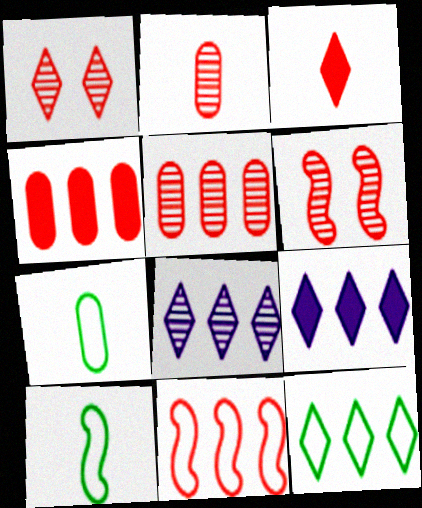[[6, 7, 9]]